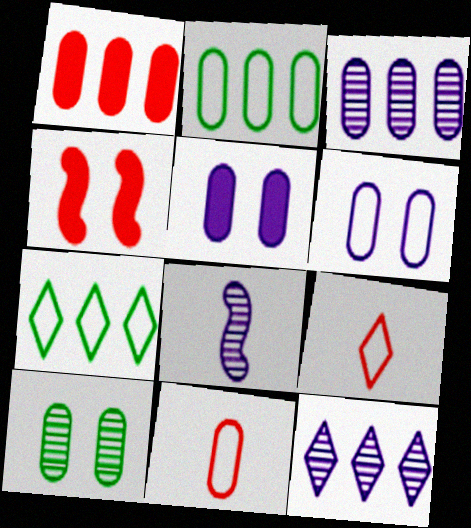[[1, 2, 3], 
[2, 6, 11]]